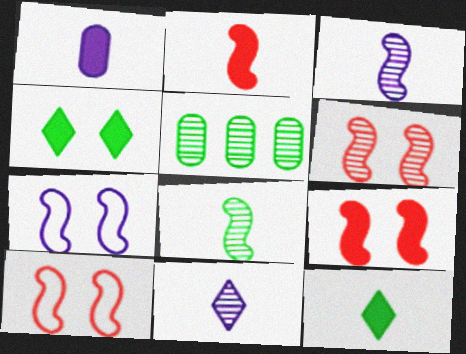[[1, 2, 12], 
[5, 6, 11], 
[6, 9, 10]]